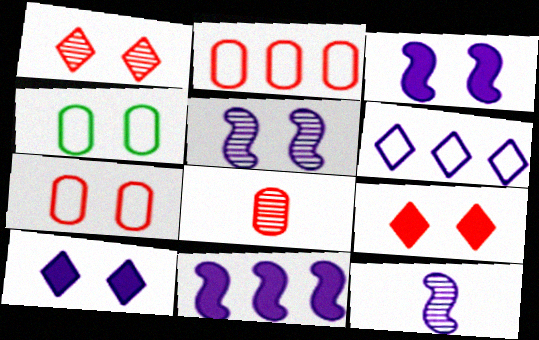[[1, 3, 4], 
[4, 5, 9]]